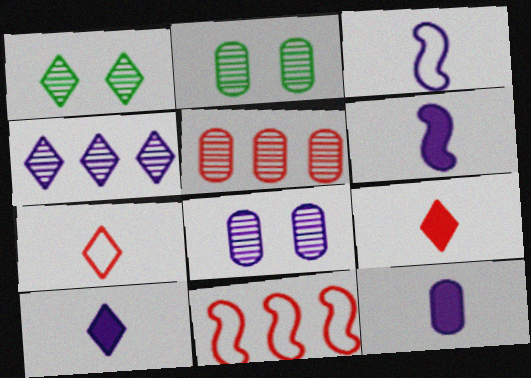[[1, 11, 12], 
[2, 10, 11], 
[6, 10, 12]]